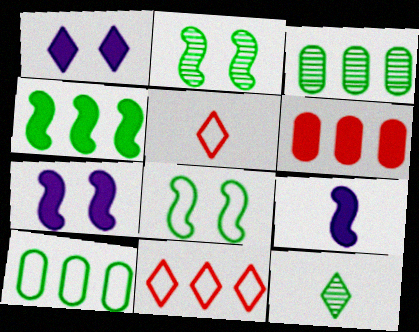[[1, 11, 12], 
[2, 3, 12], 
[3, 5, 7]]